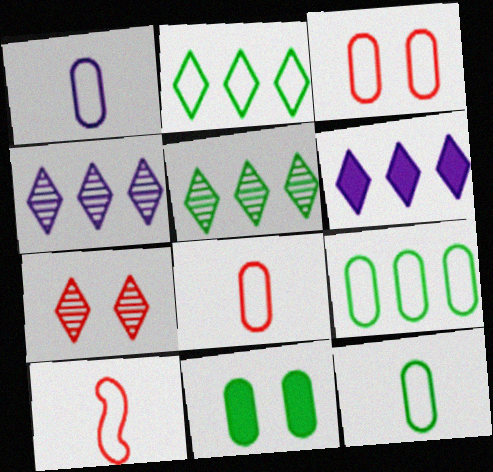[[1, 3, 9], 
[1, 8, 12], 
[4, 10, 11]]